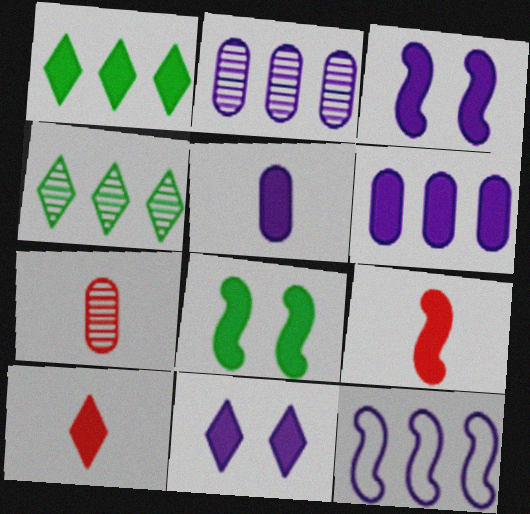[[1, 10, 11], 
[6, 8, 10]]